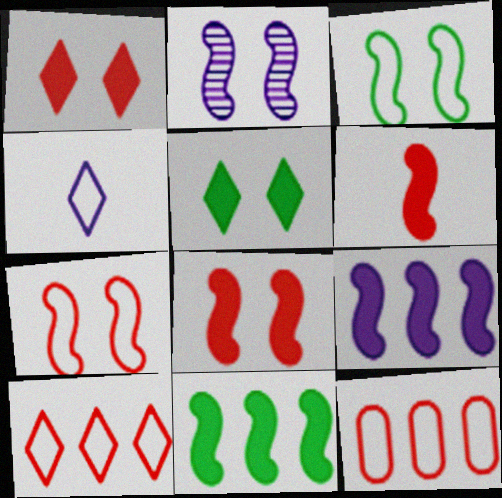[[2, 3, 8], 
[3, 4, 12]]